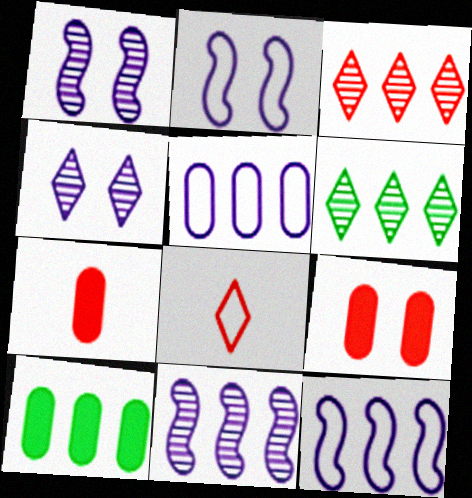[[1, 8, 10], 
[2, 6, 7], 
[3, 10, 12]]